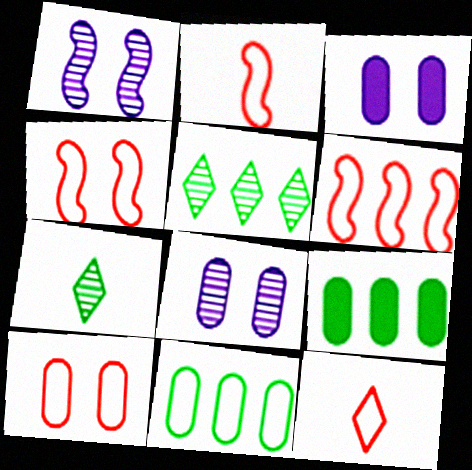[[1, 9, 12], 
[2, 3, 5], 
[2, 4, 6], 
[3, 6, 7], 
[6, 10, 12]]